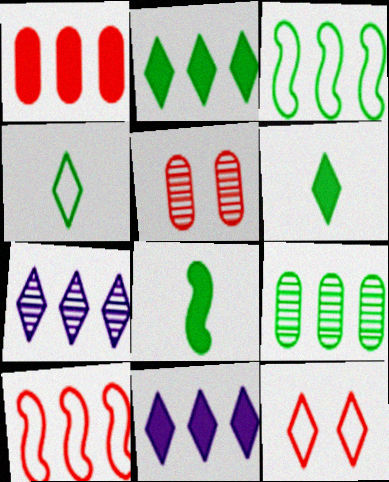[[1, 3, 7], 
[2, 3, 9], 
[6, 7, 12], 
[9, 10, 11]]